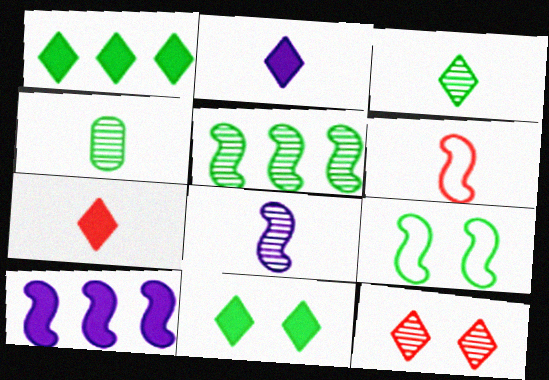[[1, 4, 9], 
[2, 4, 6]]